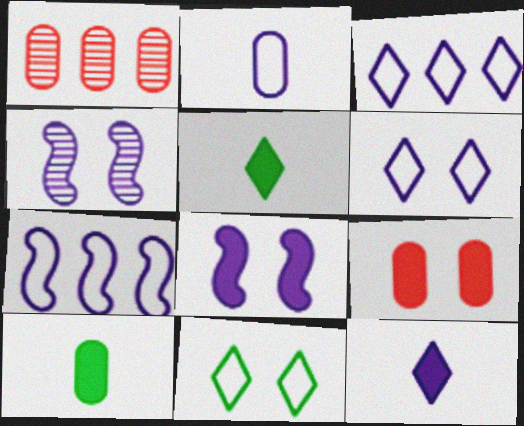[[2, 6, 7], 
[4, 9, 11]]